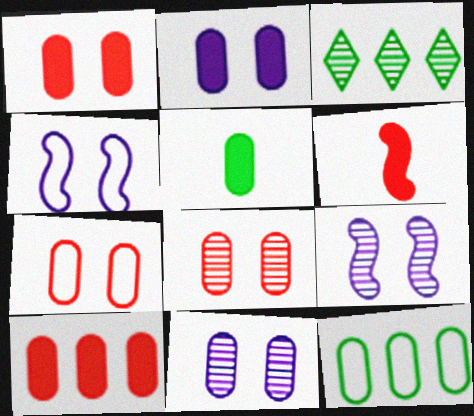[[1, 7, 8], 
[2, 5, 10]]